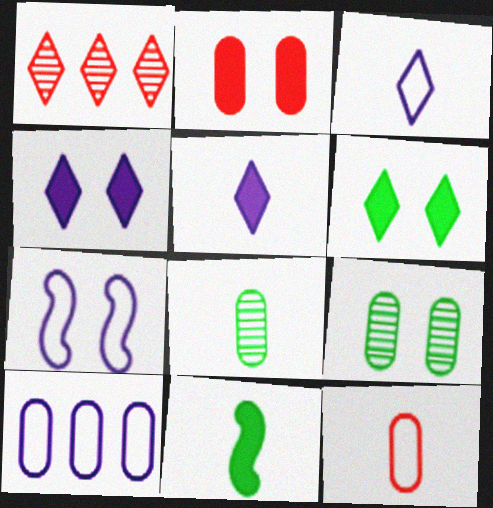[[1, 3, 6], 
[2, 8, 10], 
[3, 7, 10]]